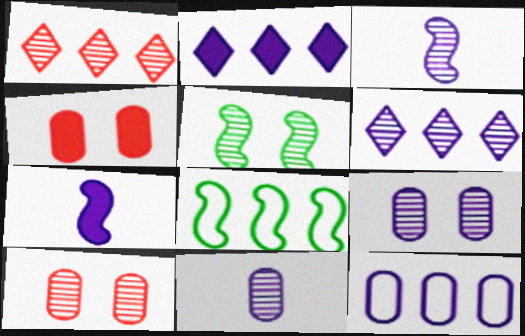[[1, 5, 11], 
[3, 6, 9]]